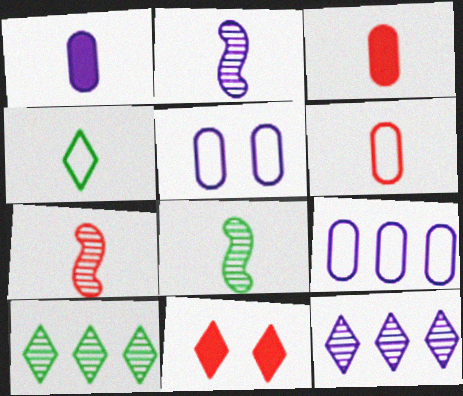[[1, 4, 7], 
[2, 3, 4], 
[2, 7, 8], 
[4, 11, 12], 
[8, 9, 11]]